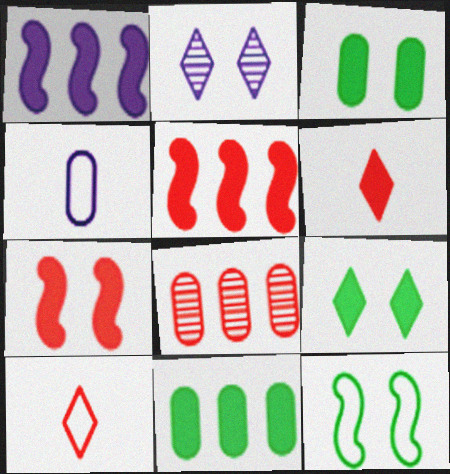[[1, 2, 4], 
[1, 3, 6], 
[3, 4, 8], 
[7, 8, 10]]